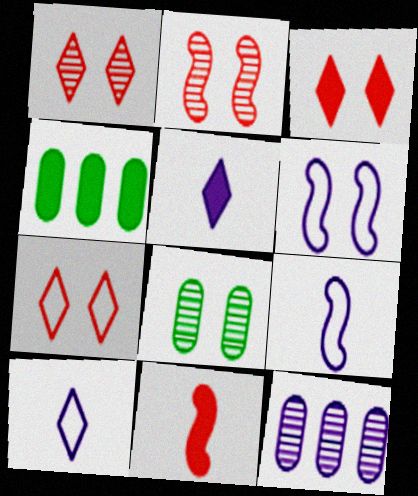[[1, 3, 7], 
[1, 4, 9], 
[2, 4, 10], 
[3, 6, 8], 
[5, 6, 12]]